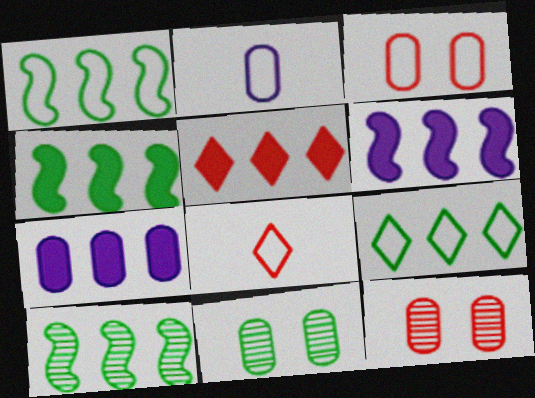[[1, 4, 10], 
[4, 5, 7], 
[6, 8, 11]]